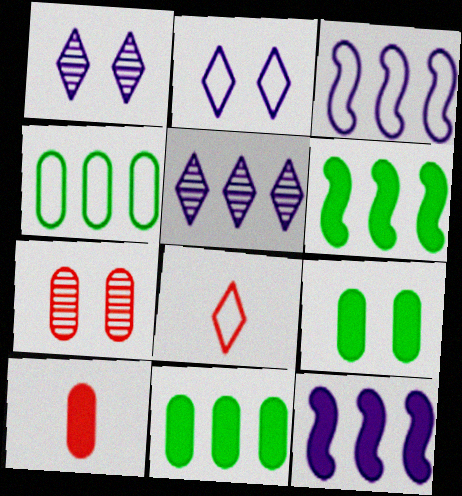[]